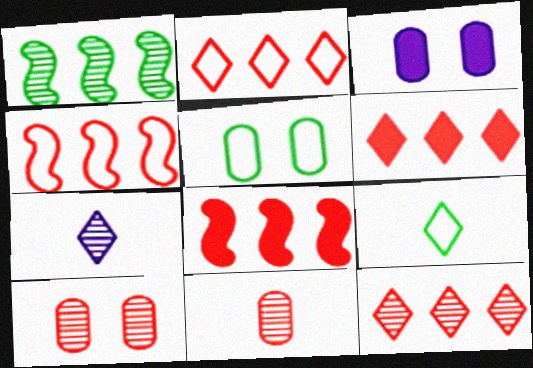[[1, 7, 10], 
[2, 6, 12], 
[3, 5, 10], 
[5, 7, 8]]